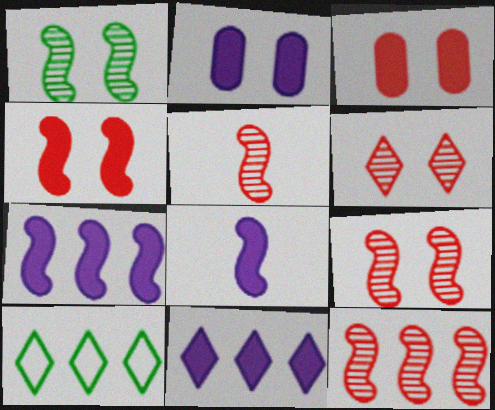[[2, 5, 10], 
[2, 8, 11], 
[5, 9, 12]]